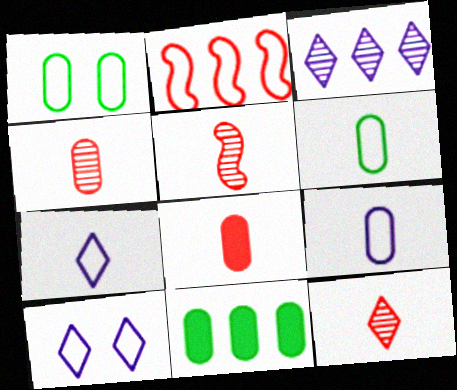[[1, 2, 7], 
[2, 3, 11], 
[2, 6, 10], 
[4, 5, 12], 
[5, 10, 11]]